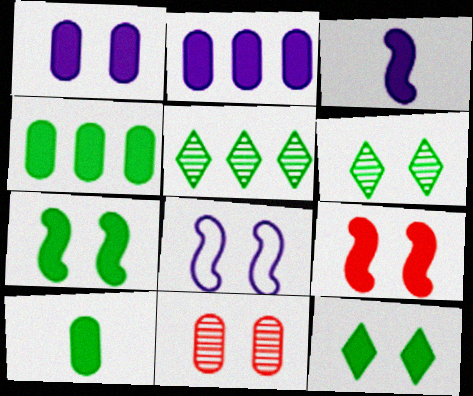[[1, 9, 12], 
[8, 11, 12]]